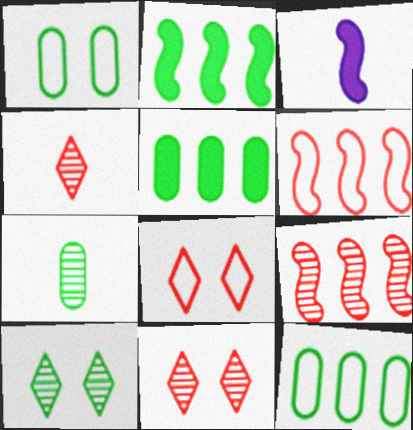[[1, 5, 7], 
[3, 11, 12]]